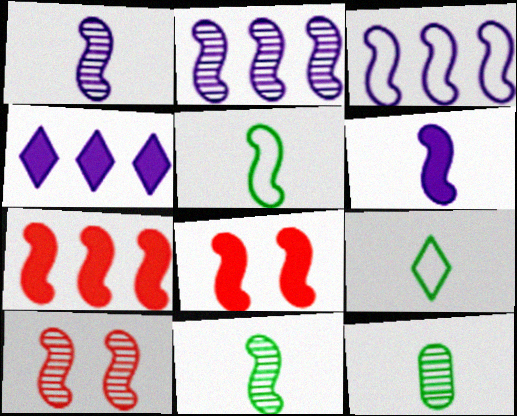[[2, 5, 8], 
[2, 10, 11], 
[3, 8, 11]]